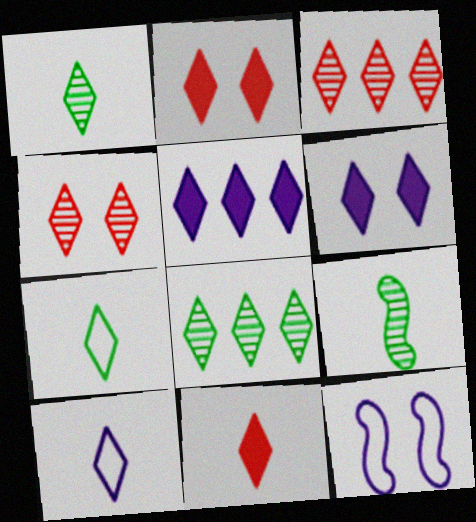[[1, 10, 11], 
[2, 8, 10], 
[3, 6, 7], 
[4, 5, 7]]